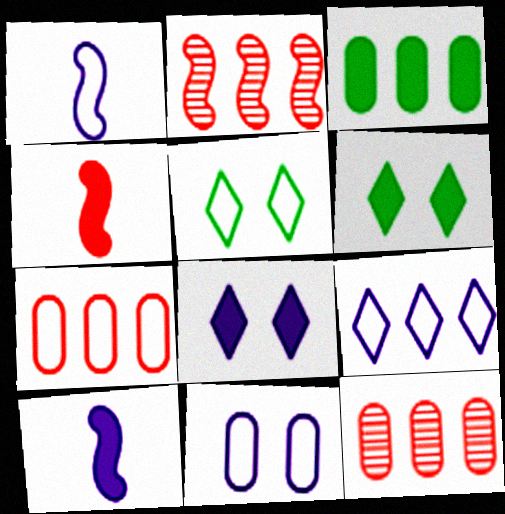[[1, 5, 7], 
[1, 6, 12], 
[1, 9, 11], 
[2, 3, 9], 
[3, 4, 8], 
[5, 10, 12]]